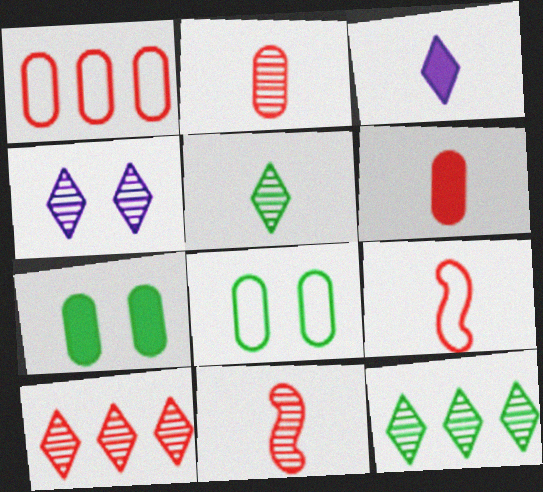[[4, 5, 10]]